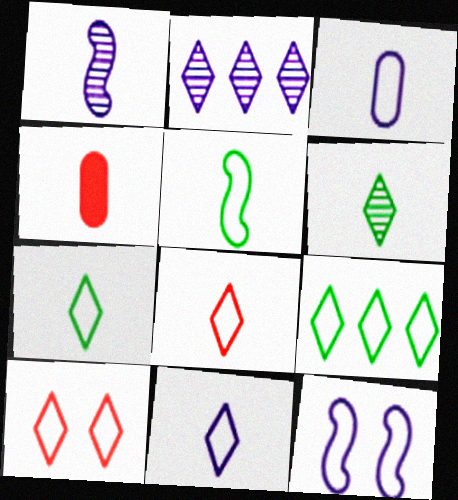[[1, 4, 7], 
[3, 5, 8], 
[7, 8, 11], 
[9, 10, 11]]